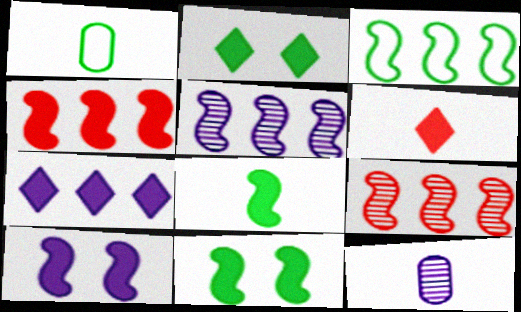[[2, 6, 7], 
[3, 4, 5], 
[4, 8, 10]]